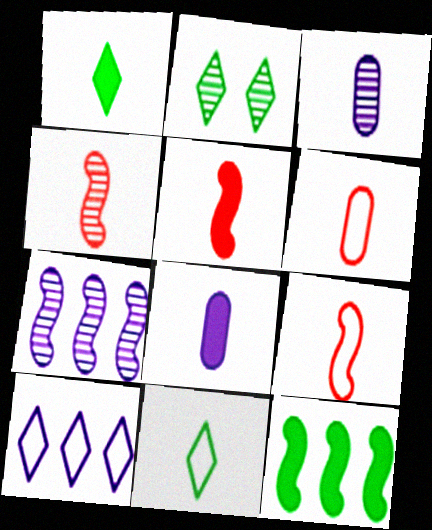[[1, 3, 9], 
[1, 5, 8], 
[3, 5, 11], 
[4, 5, 9], 
[4, 8, 11]]